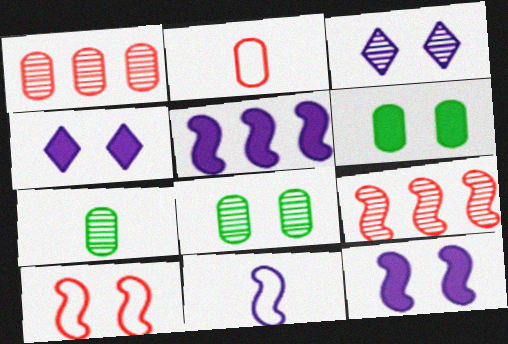[[3, 6, 10], 
[3, 7, 9], 
[4, 8, 10]]